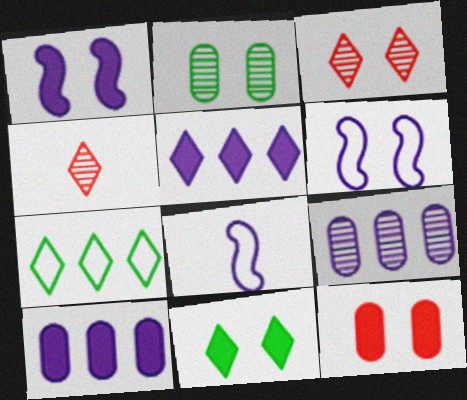[[1, 11, 12]]